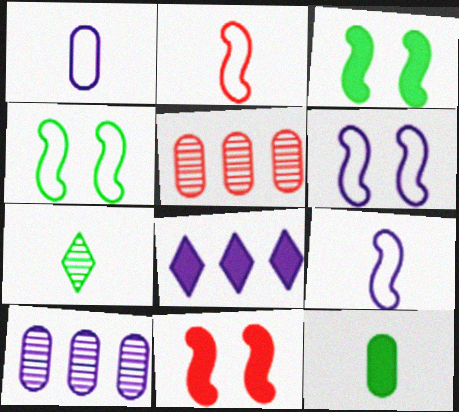[[8, 11, 12]]